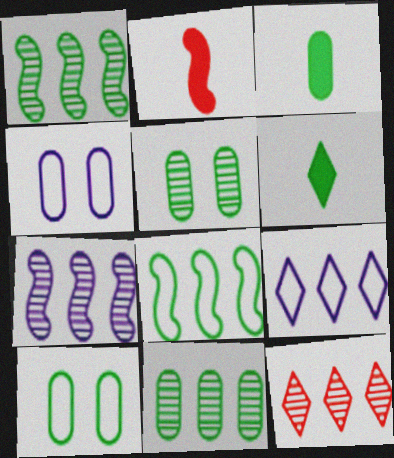[[1, 6, 10], 
[2, 5, 9], 
[3, 10, 11], 
[5, 6, 8], 
[7, 11, 12]]